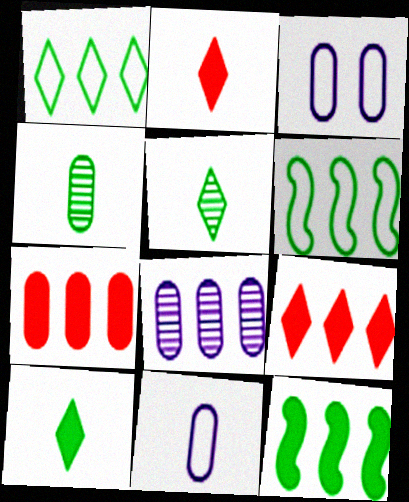[[3, 4, 7], 
[6, 8, 9]]